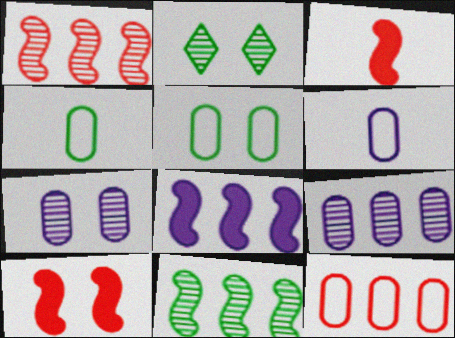[[5, 6, 12]]